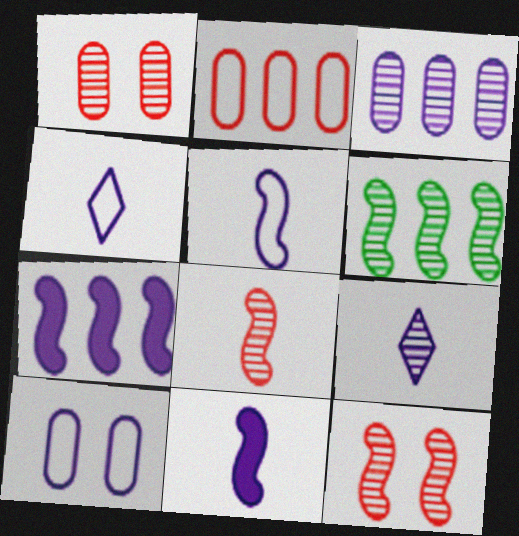[[1, 6, 9], 
[7, 9, 10]]